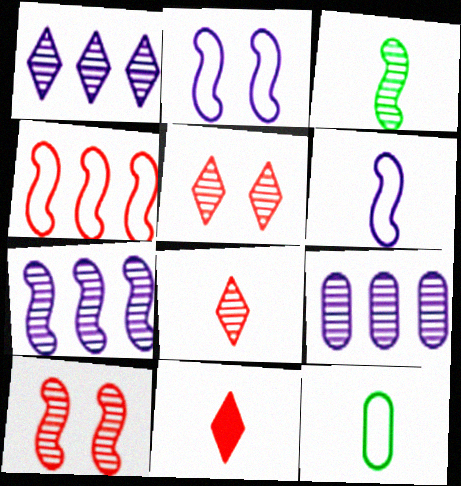[[1, 7, 9], 
[3, 5, 9], 
[3, 7, 10]]